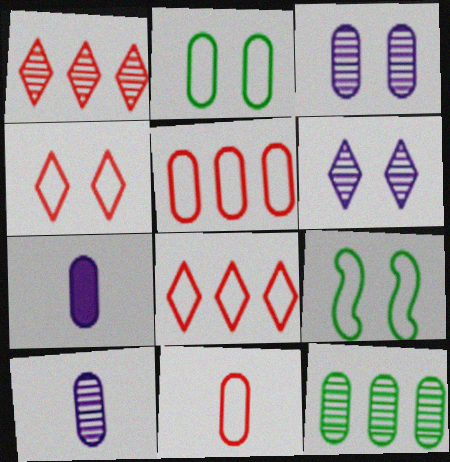[[1, 7, 9]]